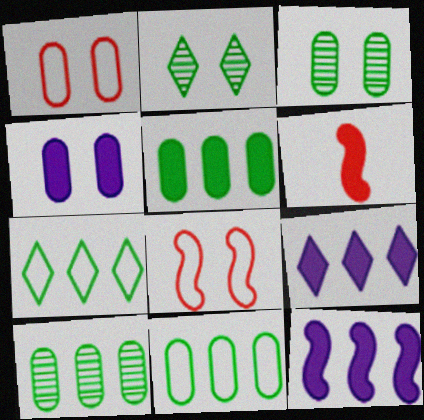[[1, 3, 4], 
[2, 4, 8], 
[5, 10, 11]]